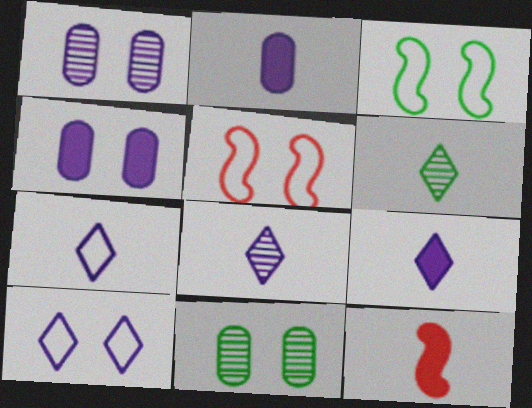[[7, 8, 9]]